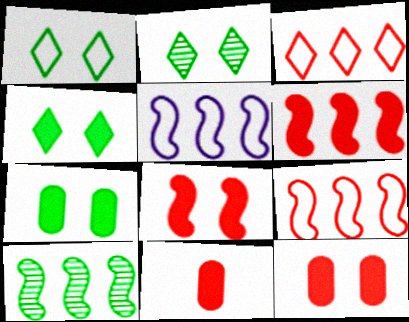[[1, 2, 4], 
[2, 5, 11], 
[5, 6, 10]]